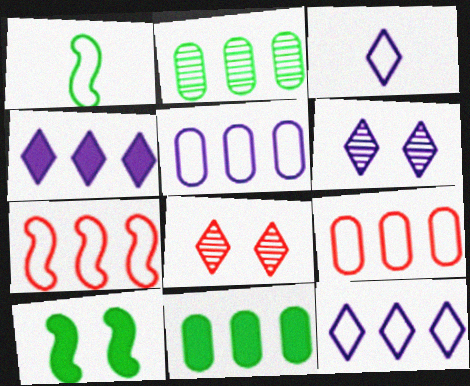[[2, 4, 7], 
[3, 4, 6]]